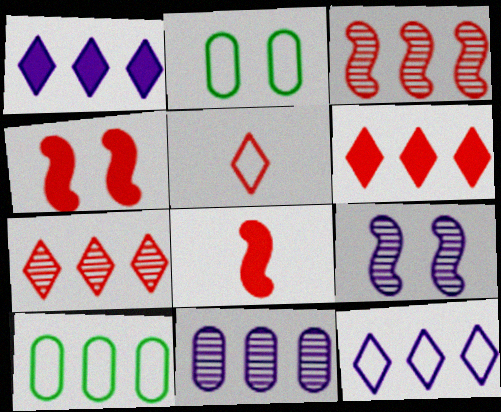[[1, 3, 10]]